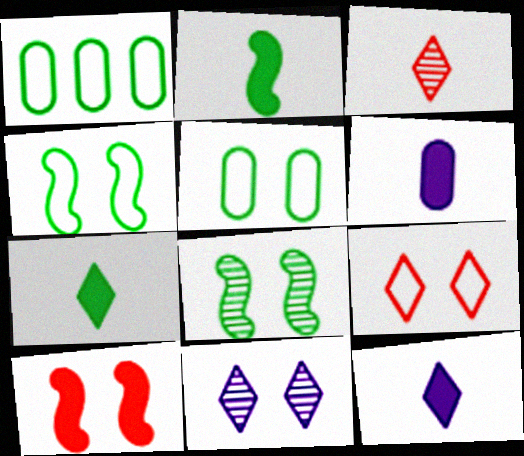[[1, 7, 8], 
[5, 10, 11]]